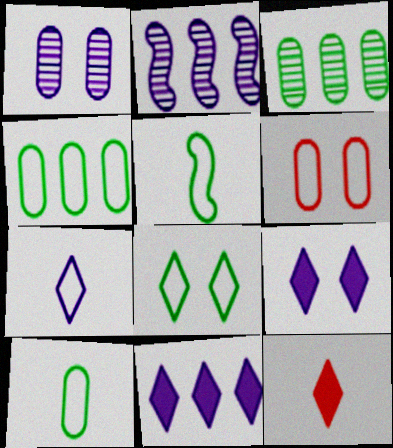[[4, 5, 8]]